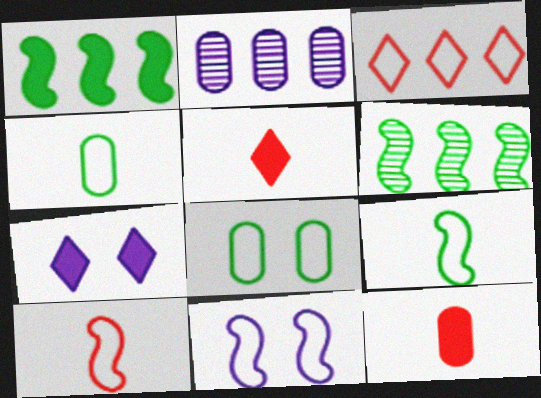[[1, 2, 3], 
[1, 7, 12], 
[2, 8, 12], 
[3, 4, 11]]